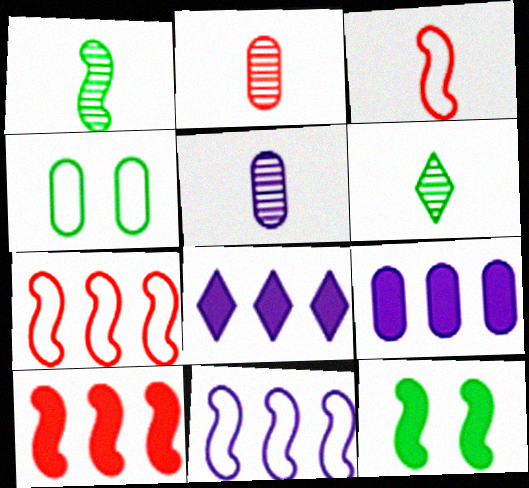[[2, 4, 9]]